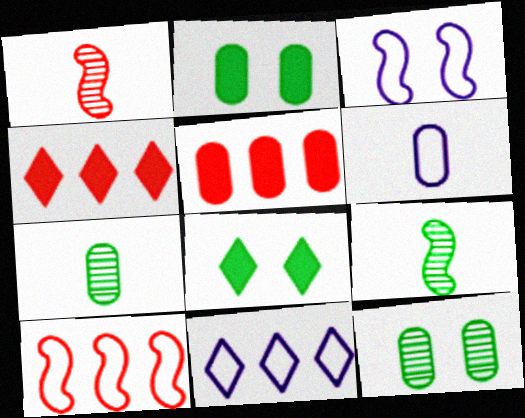[[1, 2, 11], 
[3, 4, 7], 
[3, 6, 11], 
[5, 6, 12]]